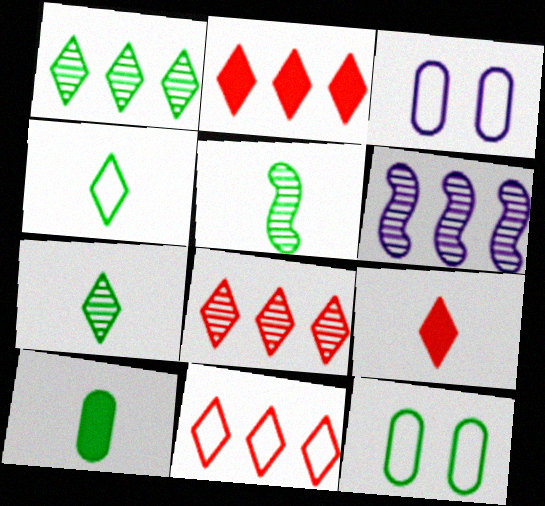[[2, 3, 5], 
[2, 8, 11], 
[4, 5, 10], 
[6, 9, 12]]